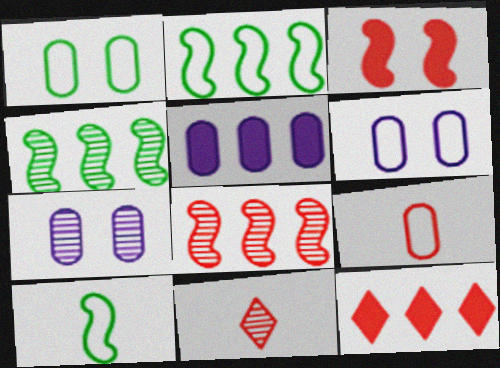[[4, 7, 11], 
[7, 10, 12]]